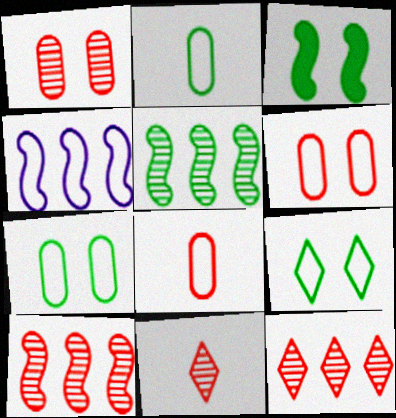[[1, 10, 11], 
[4, 8, 9]]